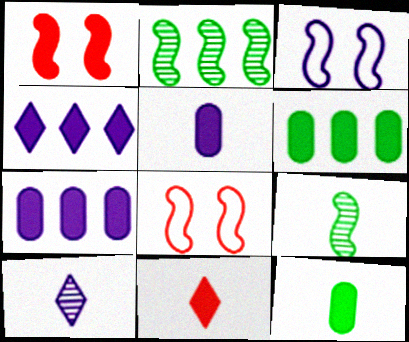[[1, 4, 12], 
[3, 7, 10], 
[6, 8, 10]]